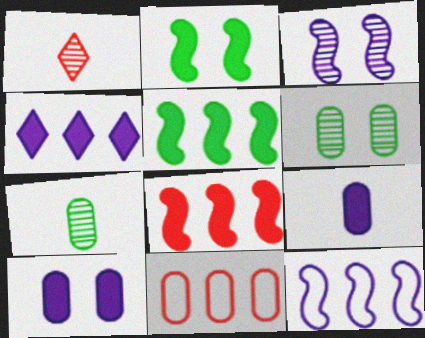[[6, 9, 11], 
[7, 10, 11]]